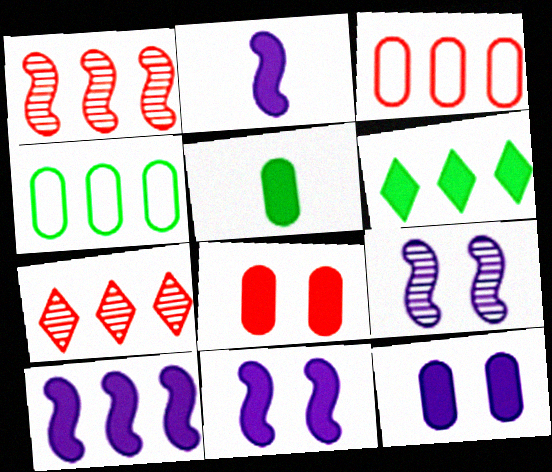[[2, 6, 8], 
[2, 10, 11], 
[4, 7, 10]]